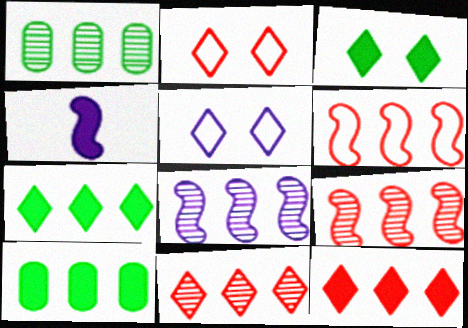[[1, 2, 4], 
[1, 8, 11]]